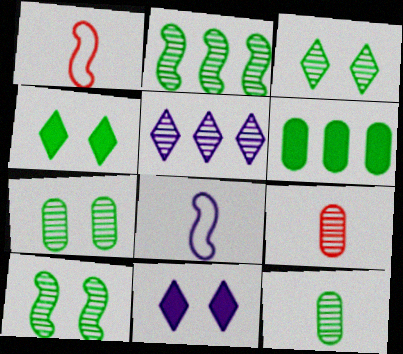[[2, 3, 12], 
[3, 7, 10], 
[5, 9, 10]]